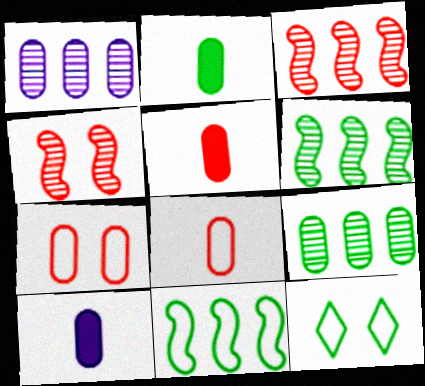[[1, 2, 7], 
[2, 5, 10], 
[2, 6, 12], 
[3, 10, 12], 
[7, 9, 10]]